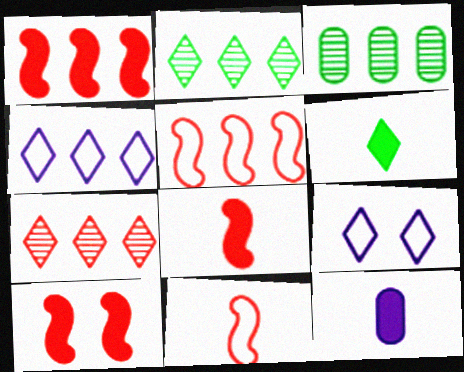[[1, 3, 4], 
[1, 8, 10], 
[3, 8, 9], 
[6, 7, 9], 
[6, 8, 12]]